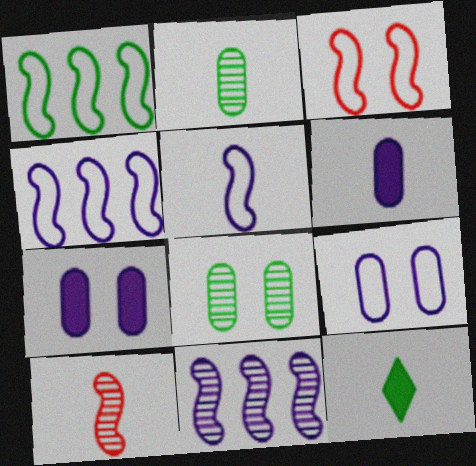[[1, 3, 5], 
[1, 8, 12]]